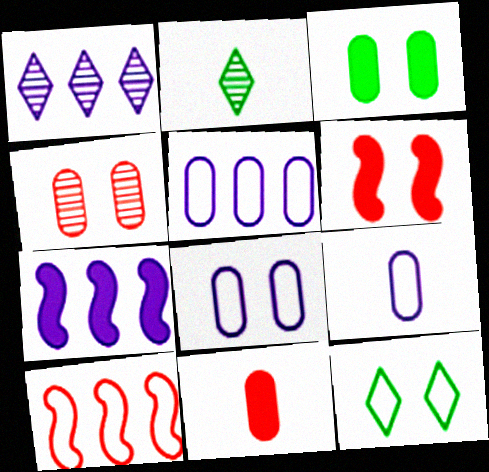[[1, 5, 7], 
[2, 5, 6], 
[3, 4, 8], 
[5, 8, 9], 
[9, 10, 12]]